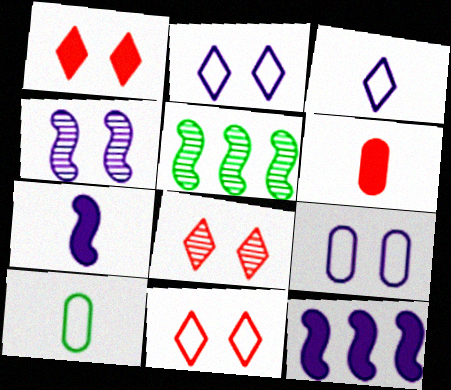[[1, 8, 11], 
[2, 5, 6], 
[8, 10, 12]]